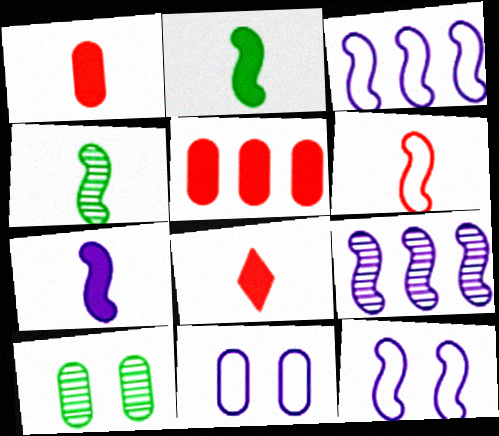[[3, 8, 10], 
[4, 6, 7], 
[7, 9, 12]]